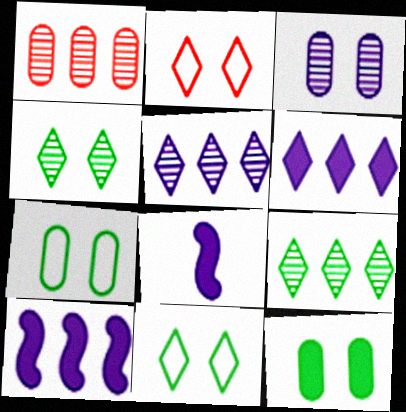[[1, 8, 11]]